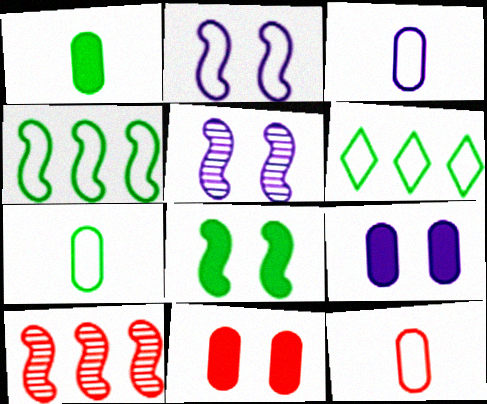[[2, 6, 12], 
[3, 7, 12]]